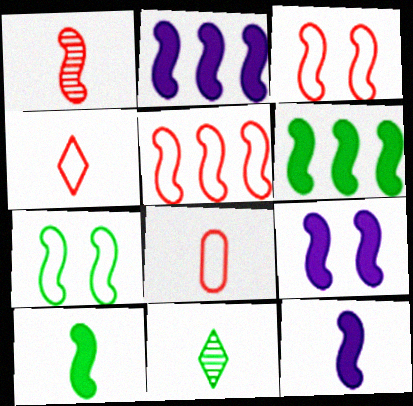[[1, 2, 7], 
[2, 9, 12], 
[8, 11, 12]]